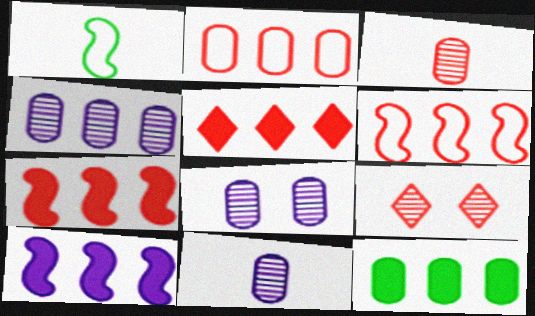[[1, 5, 8], 
[2, 4, 12], 
[4, 8, 11], 
[5, 10, 12]]